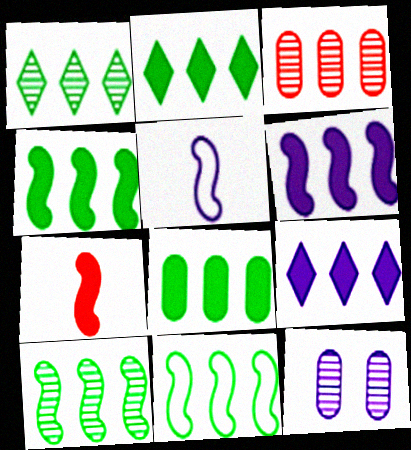[[1, 8, 11], 
[2, 4, 8], 
[3, 9, 11], 
[4, 10, 11], 
[5, 9, 12]]